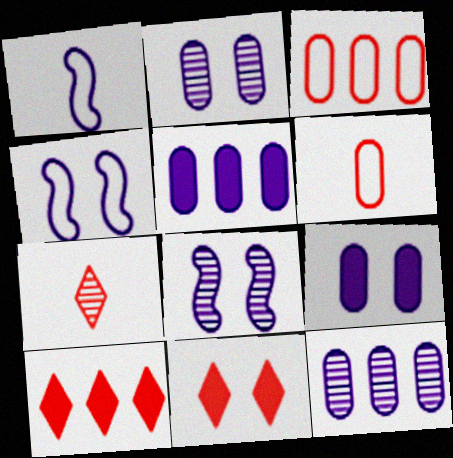[]